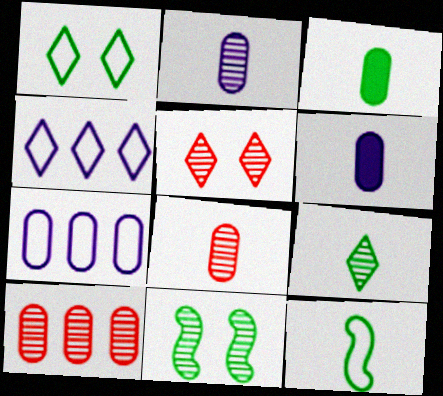[[3, 9, 12]]